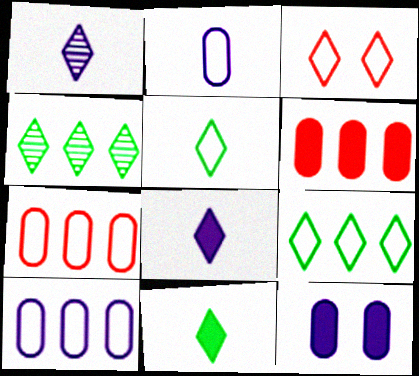[[3, 4, 8]]